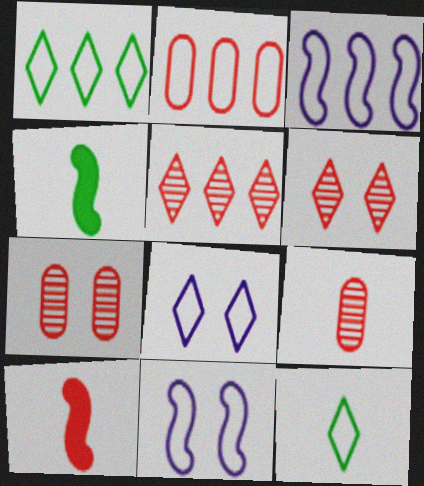[[1, 2, 3], 
[2, 6, 10], 
[2, 11, 12]]